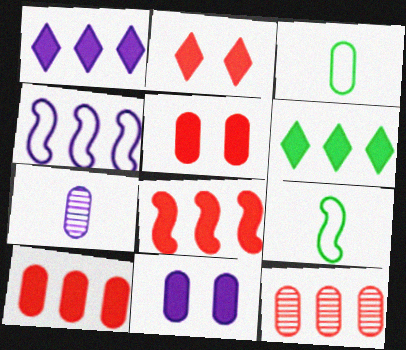[[3, 11, 12], 
[4, 6, 12]]